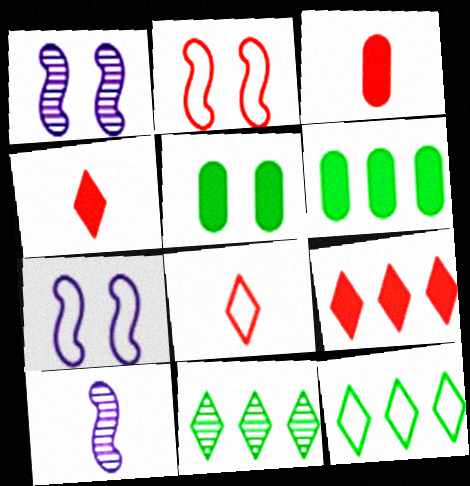[[1, 3, 12], 
[1, 6, 8], 
[3, 7, 11]]